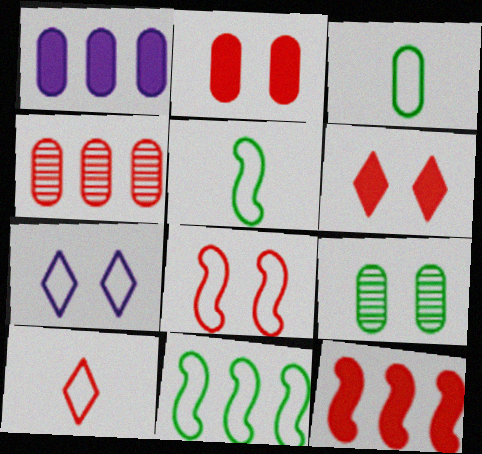[]